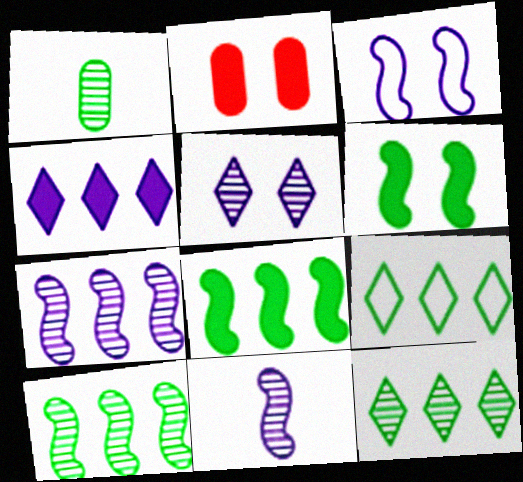[[1, 6, 9], 
[2, 9, 11]]